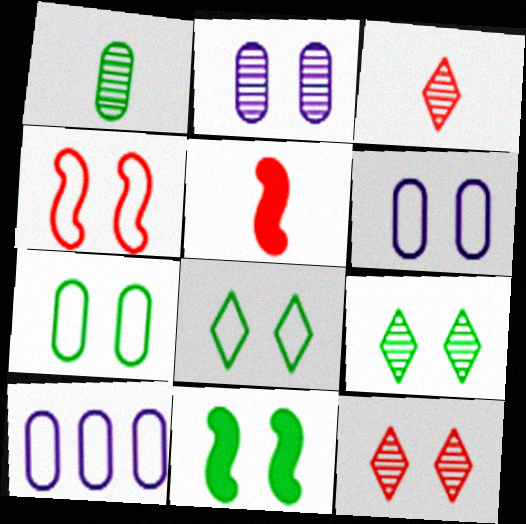[[3, 10, 11], 
[4, 6, 8], 
[5, 9, 10], 
[6, 11, 12], 
[7, 9, 11]]